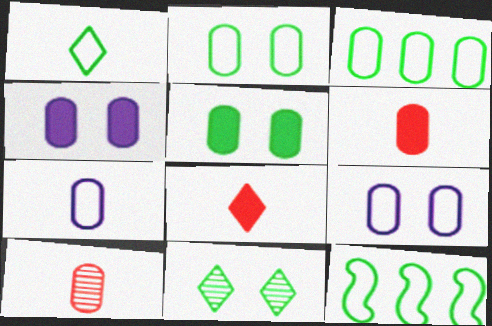[[1, 2, 12], 
[3, 4, 10]]